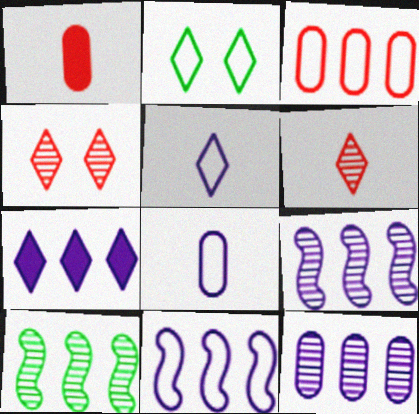[[1, 2, 9], 
[2, 6, 7], 
[3, 7, 10], 
[7, 11, 12]]